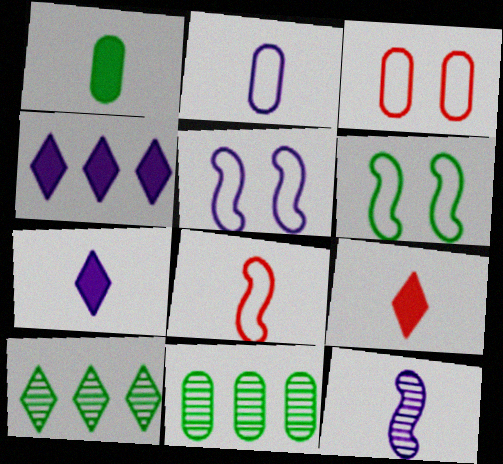[[1, 6, 10], 
[2, 7, 12], 
[5, 9, 11]]